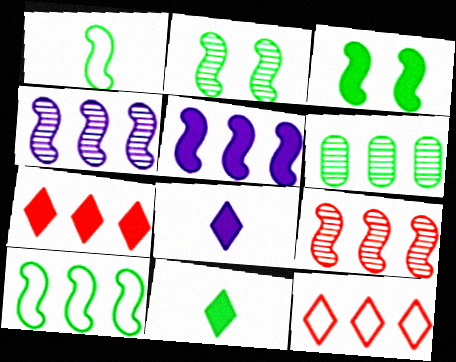[[5, 6, 12], 
[5, 9, 10]]